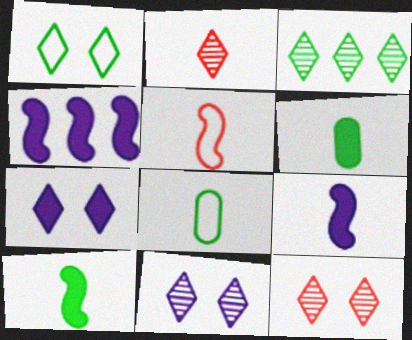[[1, 7, 12], 
[2, 3, 11], 
[2, 8, 9], 
[4, 8, 12]]